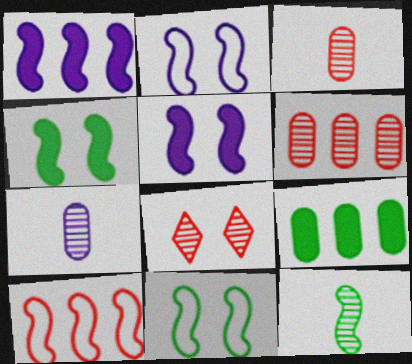[[5, 10, 12]]